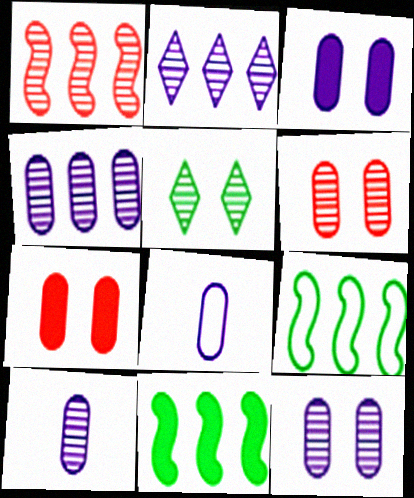[[1, 5, 10], 
[3, 4, 8], 
[4, 10, 12]]